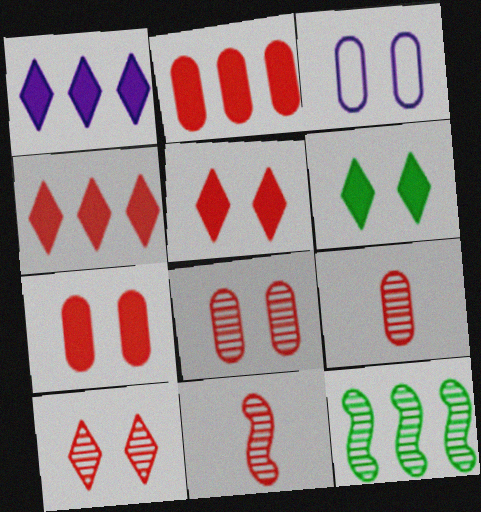[]